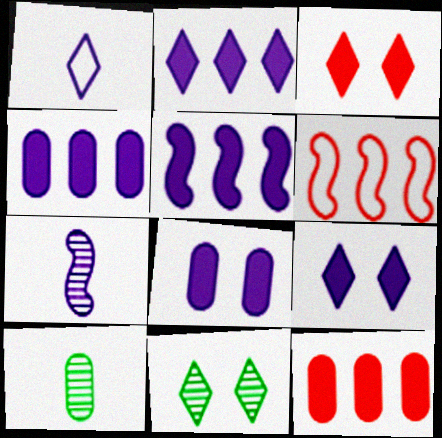[[2, 4, 5], 
[6, 9, 10]]